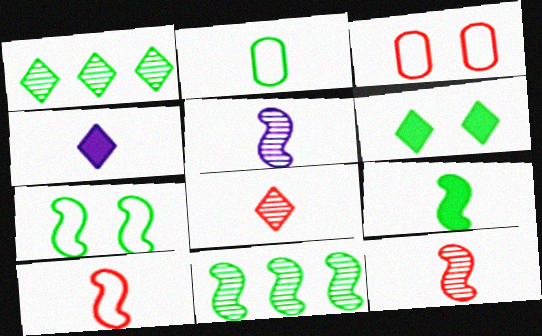[[2, 4, 12], 
[2, 6, 11], 
[3, 4, 11], 
[5, 9, 10], 
[7, 9, 11]]